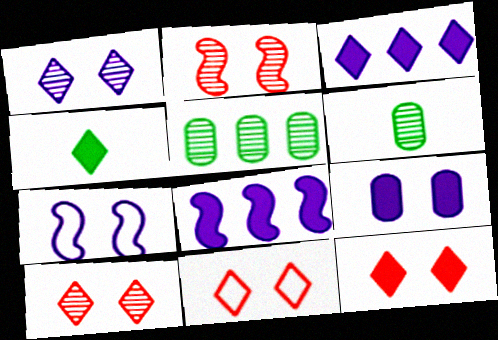[[1, 7, 9], 
[3, 4, 12], 
[6, 8, 11], 
[10, 11, 12]]